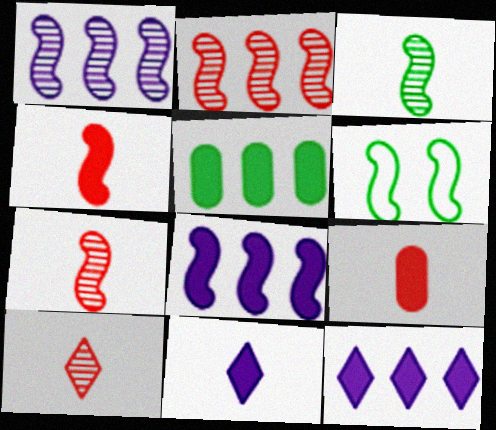[[1, 4, 6], 
[6, 7, 8]]